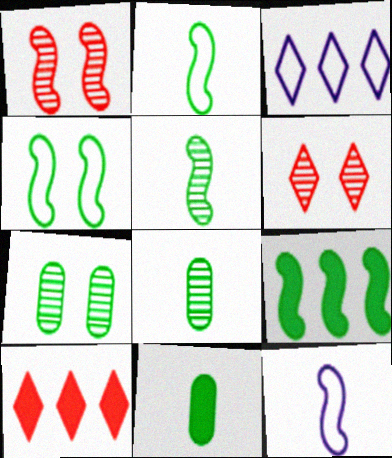[[1, 3, 11], 
[1, 9, 12], 
[4, 5, 9], 
[7, 10, 12]]